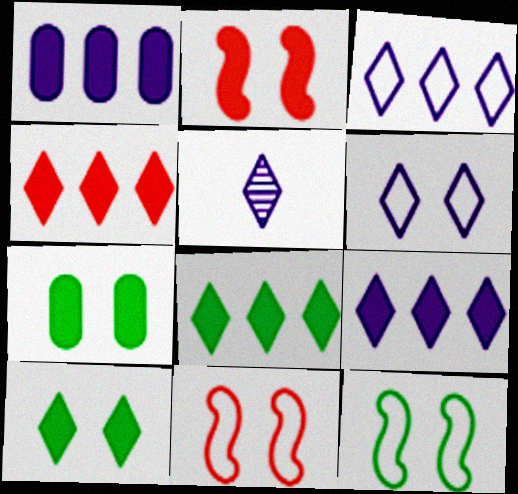[[4, 8, 9], 
[5, 6, 9]]